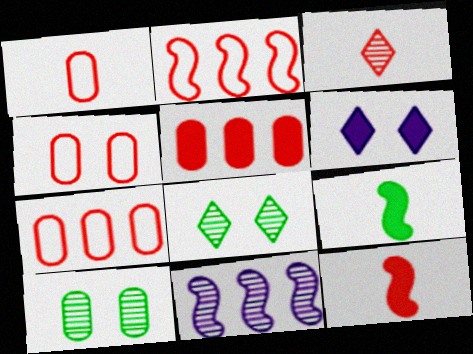[[1, 3, 12], 
[1, 4, 7], 
[3, 10, 11], 
[5, 6, 9]]